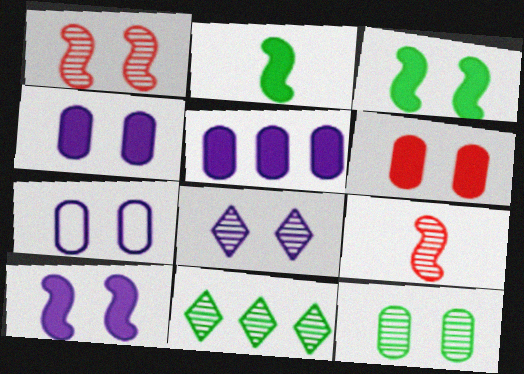[[1, 8, 12], 
[6, 7, 12], 
[7, 8, 10]]